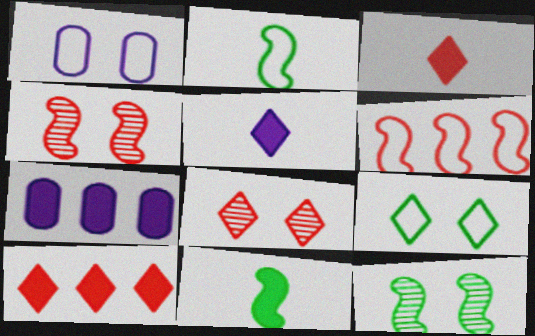[[2, 7, 8]]